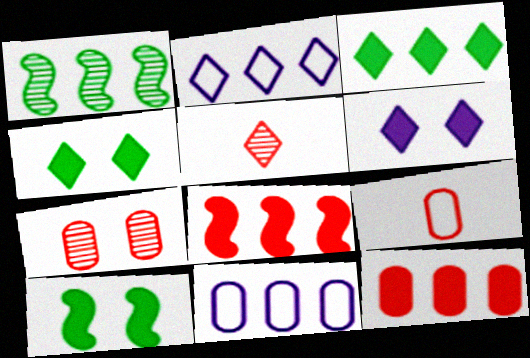[[1, 2, 12], 
[1, 6, 9], 
[2, 4, 5], 
[5, 10, 11], 
[7, 9, 12]]